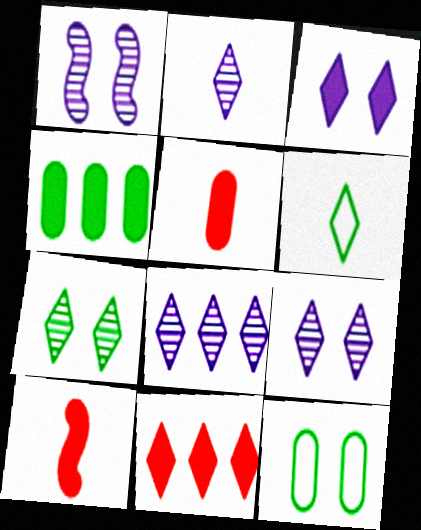[[2, 8, 9], 
[3, 4, 10], 
[6, 9, 11], 
[8, 10, 12]]